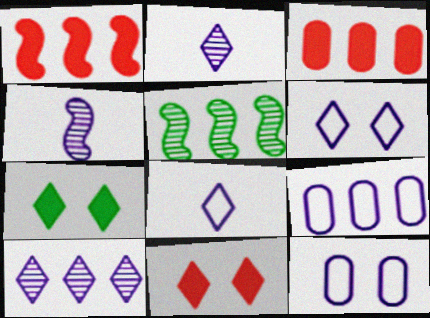[]